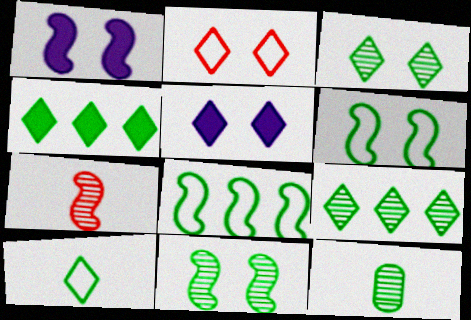[[1, 7, 8], 
[2, 3, 5], 
[3, 4, 10], 
[4, 6, 12], 
[9, 11, 12]]